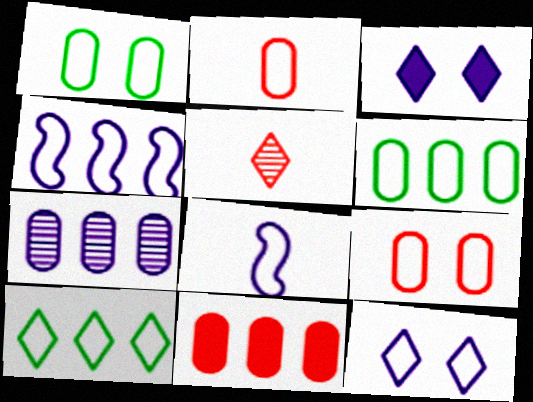[[3, 5, 10], 
[3, 7, 8], 
[6, 7, 11], 
[8, 9, 10]]